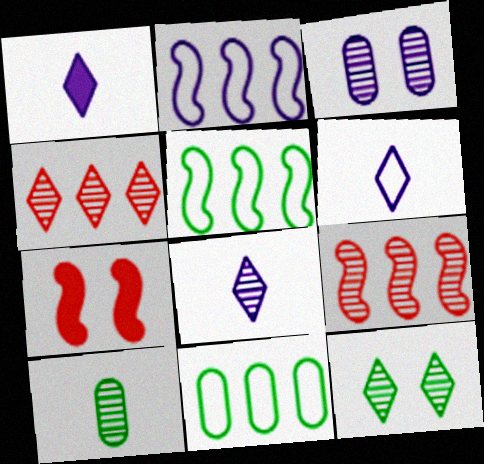[[1, 2, 3], 
[1, 6, 8], 
[4, 8, 12], 
[7, 8, 11]]